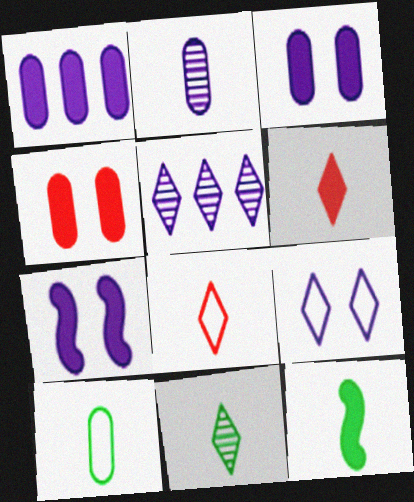[[2, 8, 12], 
[10, 11, 12]]